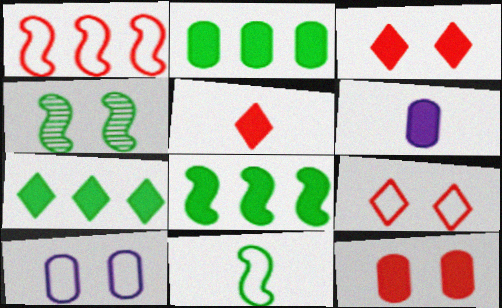[[2, 6, 12], 
[2, 7, 8], 
[3, 4, 10], 
[3, 6, 8], 
[4, 8, 11]]